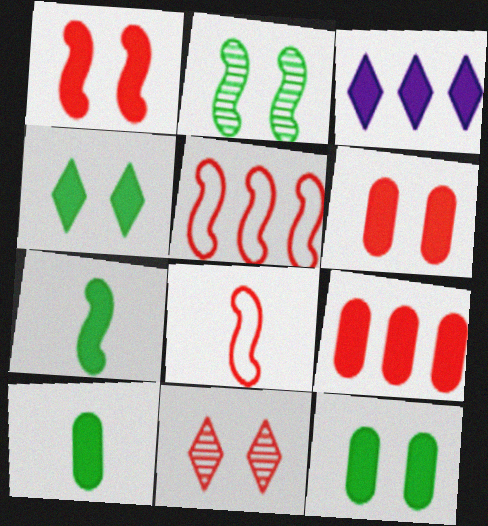[[1, 3, 10], 
[3, 6, 7], 
[8, 9, 11]]